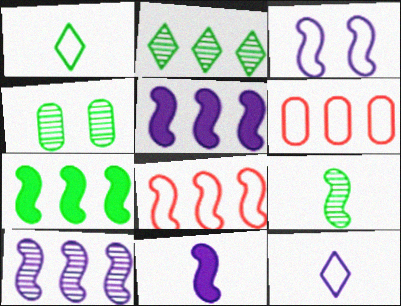[[1, 3, 6], 
[1, 4, 7], 
[2, 4, 9], 
[2, 5, 6], 
[3, 10, 11], 
[7, 8, 10]]